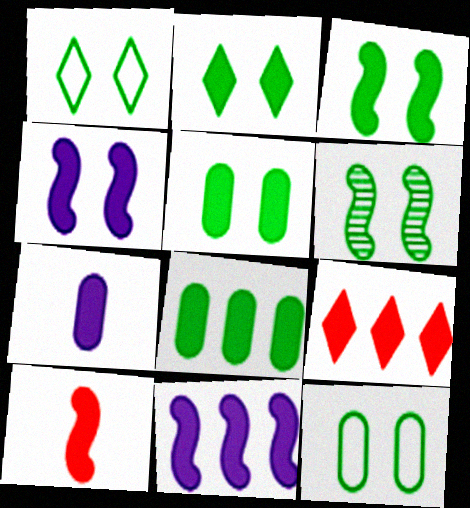[[1, 5, 6], 
[2, 3, 5], 
[2, 6, 12], 
[3, 7, 9], 
[3, 10, 11], 
[8, 9, 11]]